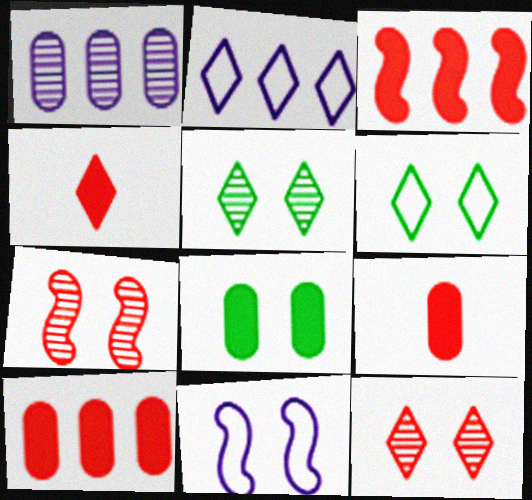[[2, 4, 5], 
[8, 11, 12]]